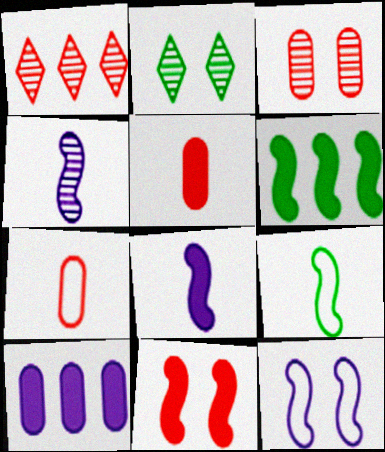[[1, 7, 11], 
[6, 8, 11]]